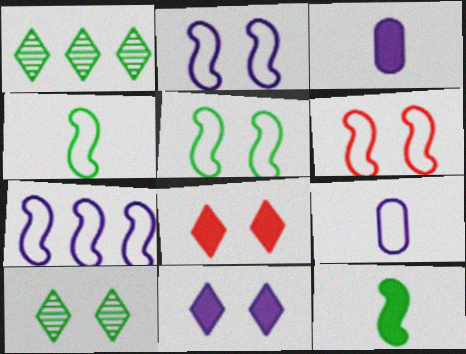[[1, 3, 6], 
[2, 5, 6], 
[4, 6, 7]]